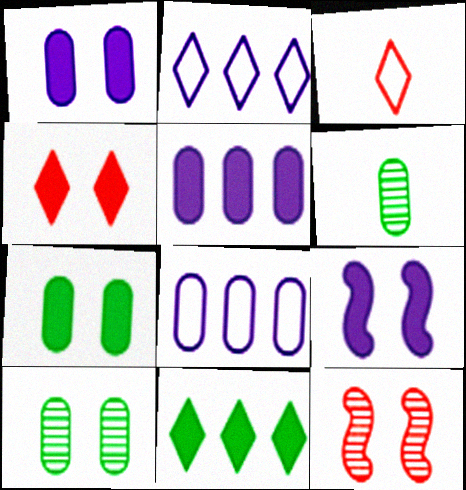[[4, 7, 9]]